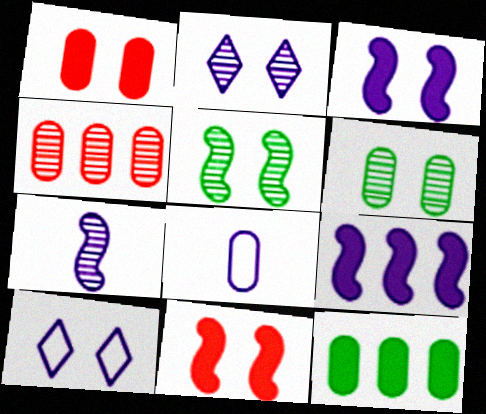[[1, 5, 10], 
[2, 8, 9], 
[6, 10, 11]]